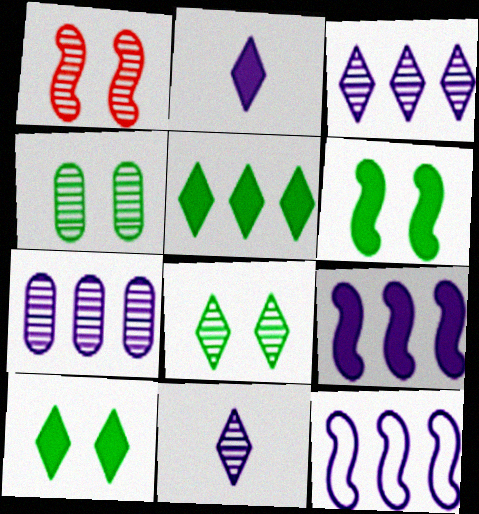[]